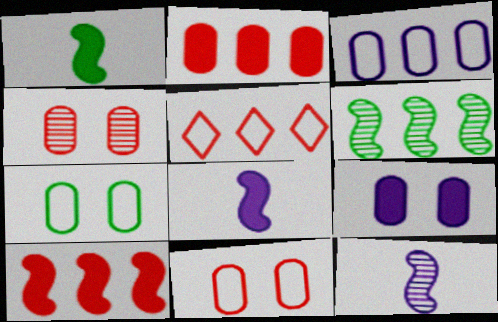[[4, 7, 9]]